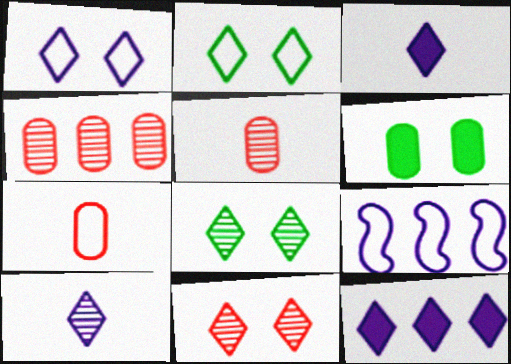[[1, 10, 12], 
[2, 7, 9]]